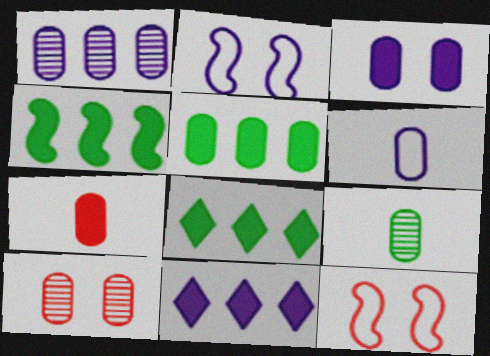[[1, 3, 6], 
[1, 9, 10], 
[3, 5, 7], 
[4, 5, 8], 
[5, 6, 10], 
[6, 7, 9], 
[9, 11, 12]]